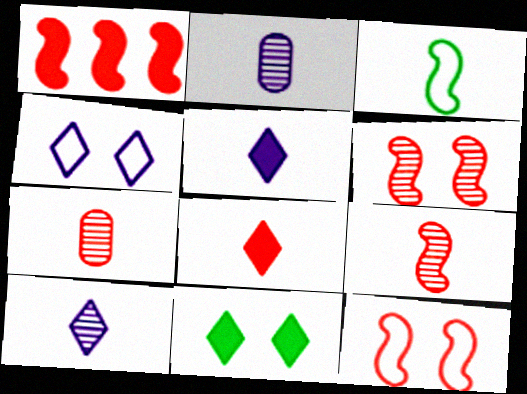[[1, 9, 12], 
[2, 3, 8], 
[3, 5, 7]]